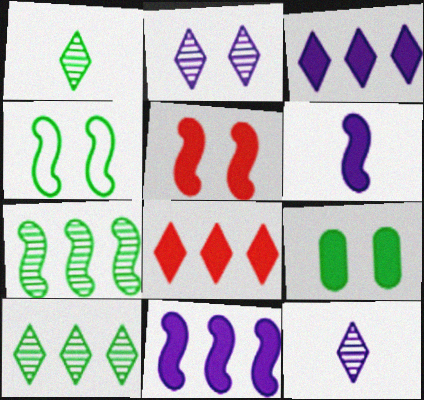[[6, 8, 9]]